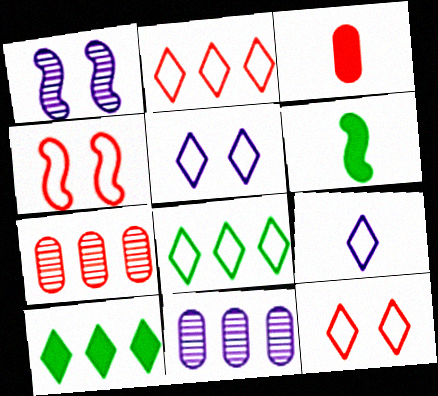[[1, 3, 8], 
[5, 6, 7], 
[6, 11, 12], 
[8, 9, 12]]